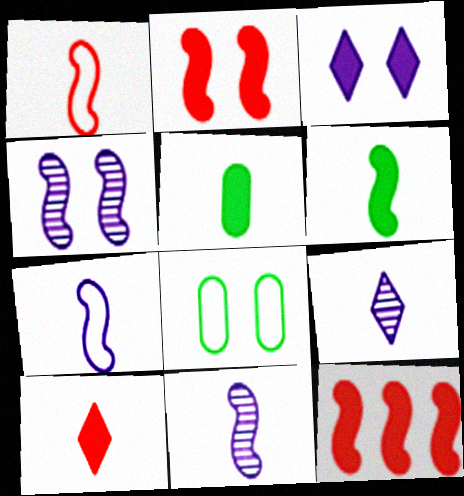[[1, 5, 9], 
[1, 6, 11], 
[3, 5, 12], 
[8, 9, 12]]